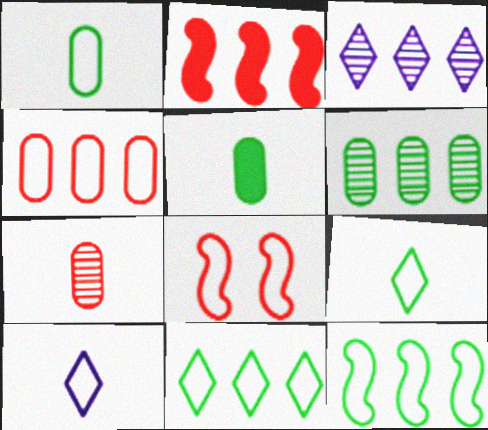[[3, 5, 8]]